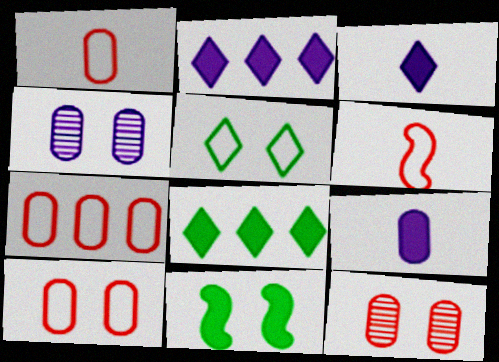[[1, 7, 10], 
[4, 6, 8]]